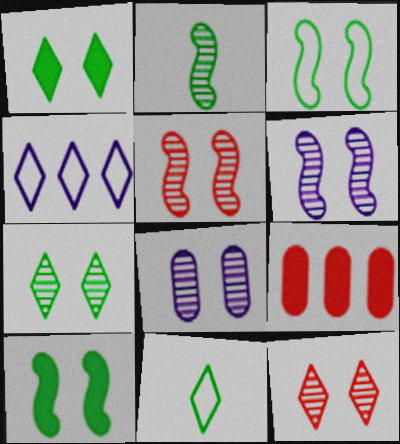[[5, 7, 8], 
[6, 9, 11]]